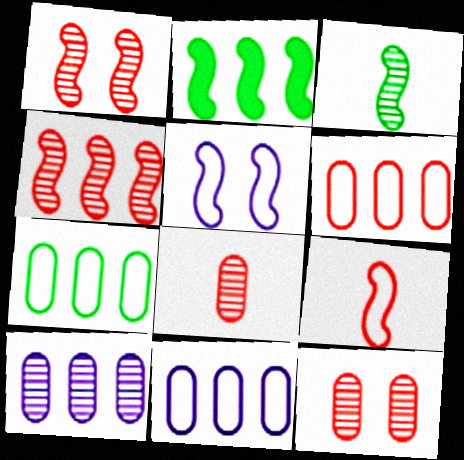[[6, 7, 11]]